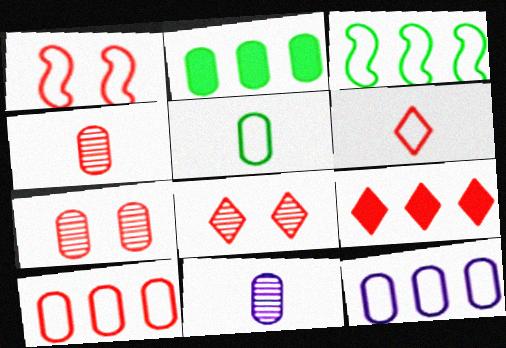[[1, 4, 9], 
[1, 6, 10], 
[6, 8, 9]]